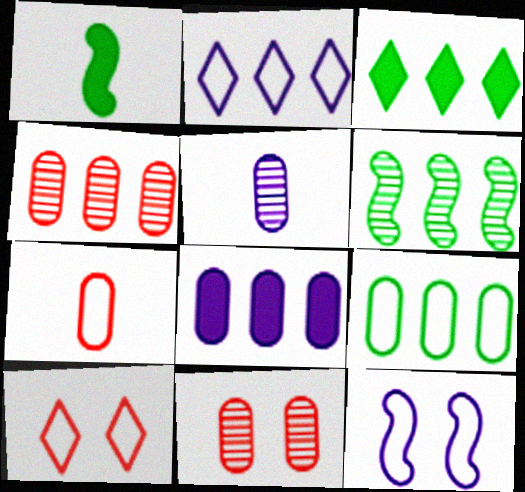[[1, 2, 11], 
[3, 6, 9], 
[4, 8, 9]]